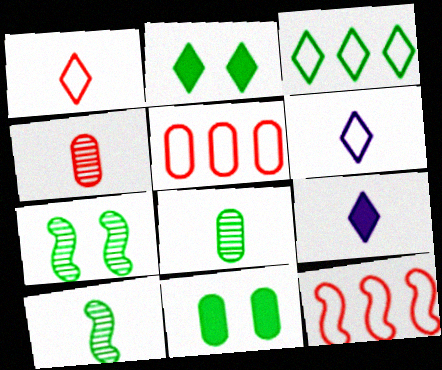[[3, 10, 11], 
[5, 7, 9]]